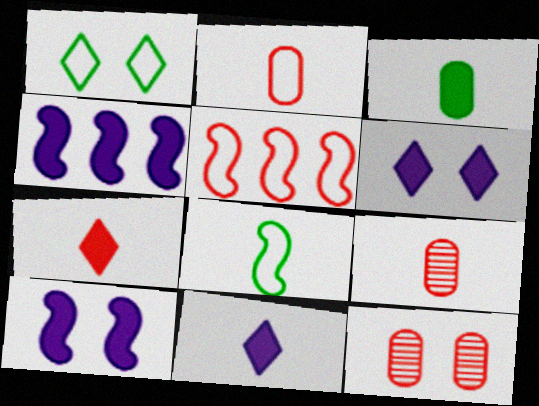[[1, 4, 9], 
[1, 10, 12], 
[5, 7, 12], 
[8, 9, 11]]